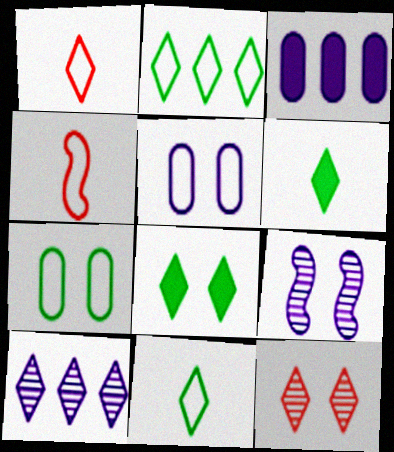[[1, 8, 10], 
[2, 4, 5]]